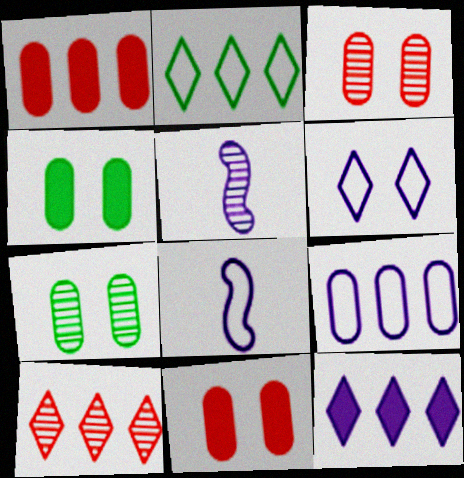[[2, 5, 11], 
[2, 10, 12], 
[4, 8, 10], 
[5, 7, 10], 
[6, 8, 9]]